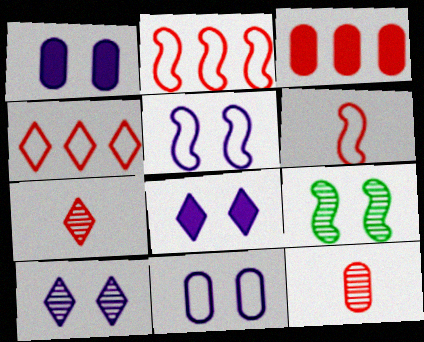[[1, 5, 10]]